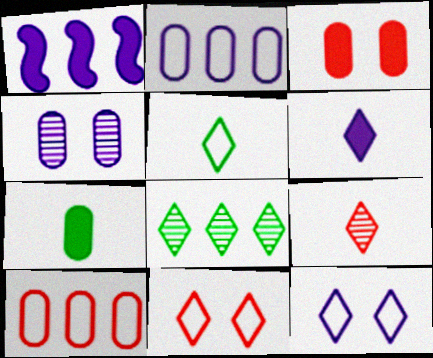[[1, 8, 10], 
[4, 7, 10], 
[5, 6, 9], 
[6, 8, 11]]